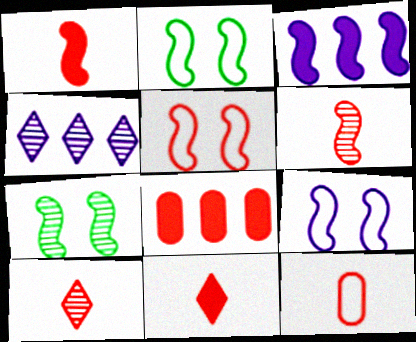[[1, 10, 12], 
[2, 3, 6], 
[2, 5, 9], 
[5, 8, 10], 
[6, 11, 12]]